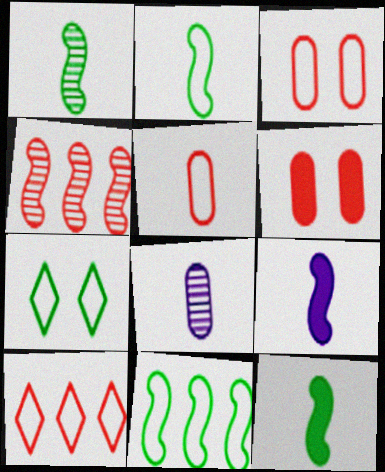[[1, 2, 12]]